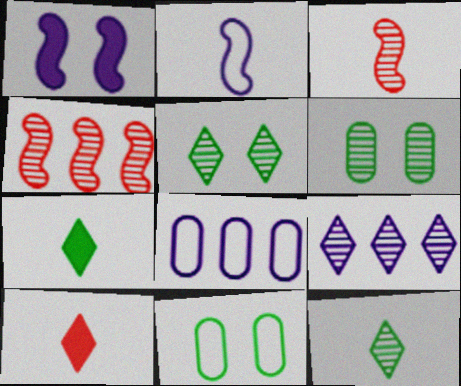[[3, 6, 9]]